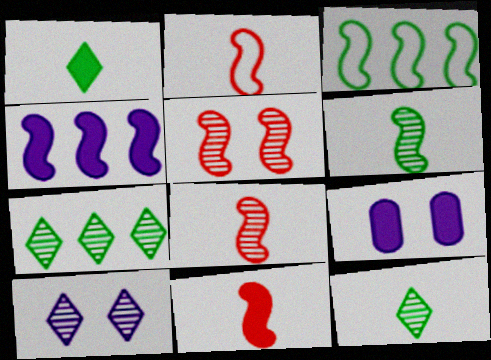[[2, 7, 9], 
[2, 8, 11]]